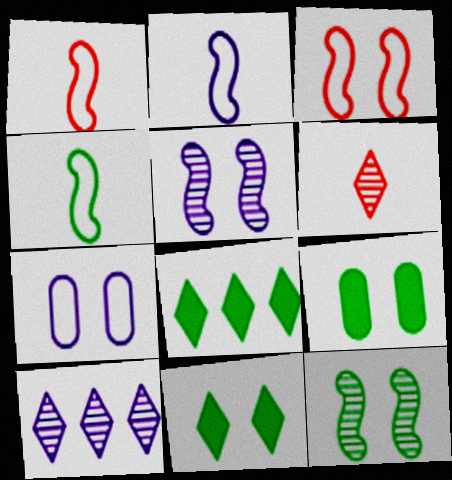[[1, 2, 4], 
[1, 9, 10]]